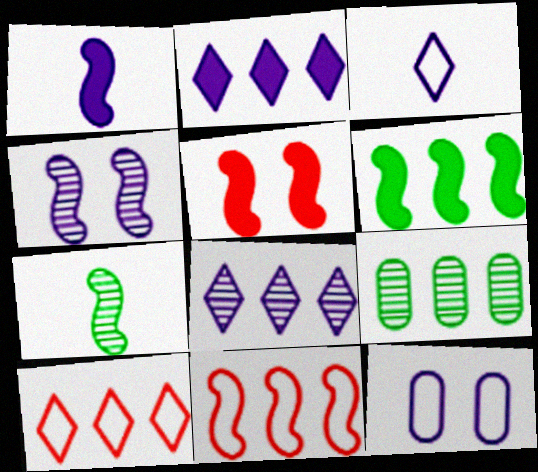[[1, 5, 6], 
[1, 8, 12], 
[2, 9, 11], 
[3, 5, 9]]